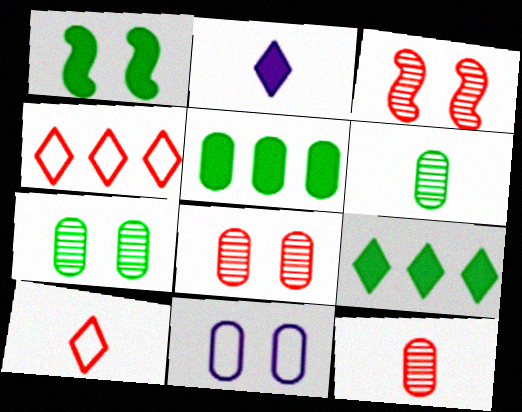[[5, 11, 12]]